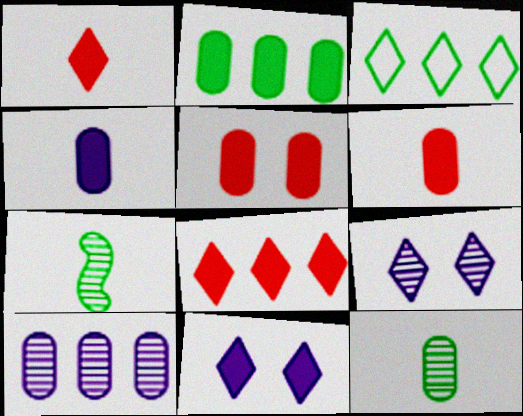[[1, 3, 9], 
[2, 4, 5]]